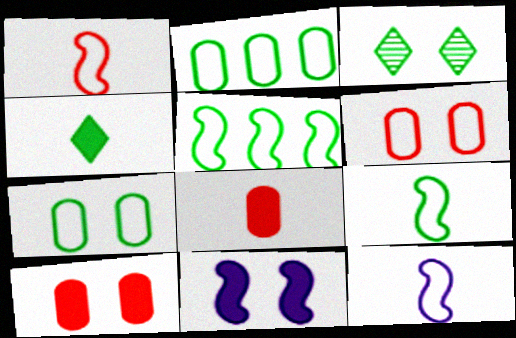[[1, 9, 12], 
[3, 6, 11]]